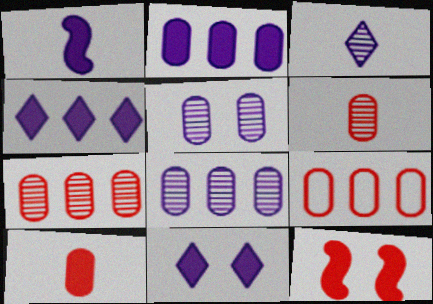[[1, 2, 11]]